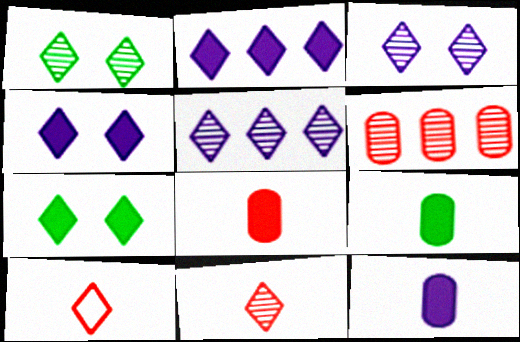[[1, 2, 10], 
[1, 5, 11], 
[5, 7, 10], 
[8, 9, 12]]